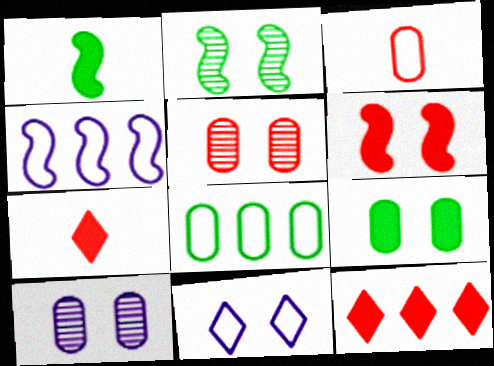[]